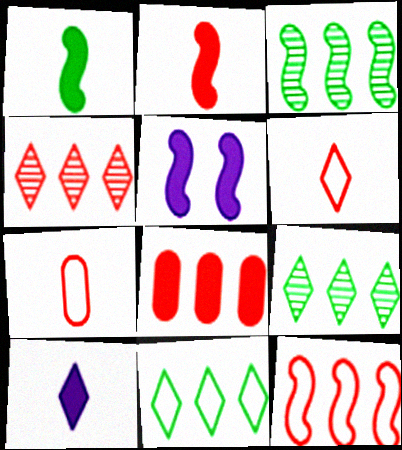[[4, 8, 12], 
[5, 7, 9]]